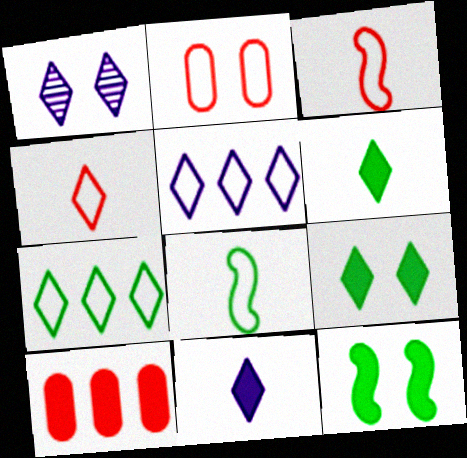[[1, 2, 12], 
[1, 5, 11], 
[1, 8, 10], 
[2, 5, 8], 
[10, 11, 12]]